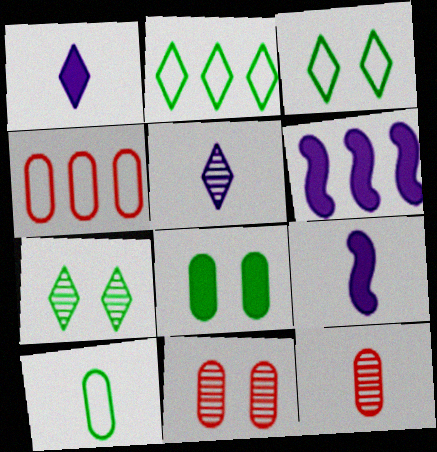[[2, 9, 11], 
[3, 6, 12], 
[4, 7, 9]]